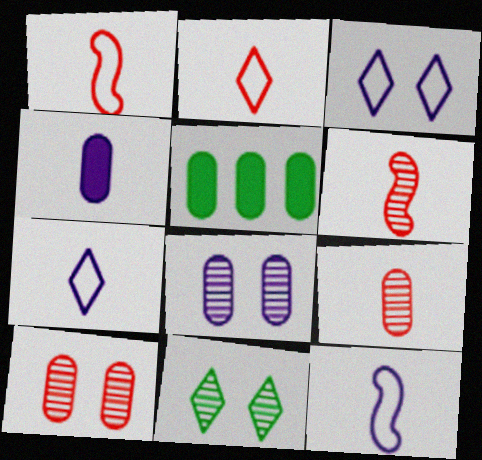[[3, 5, 6]]